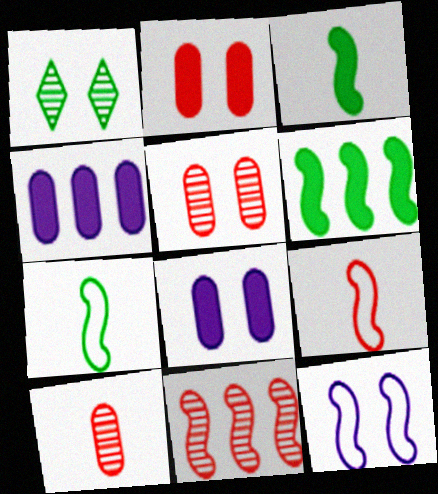[[1, 2, 12], 
[1, 4, 9], 
[3, 11, 12]]